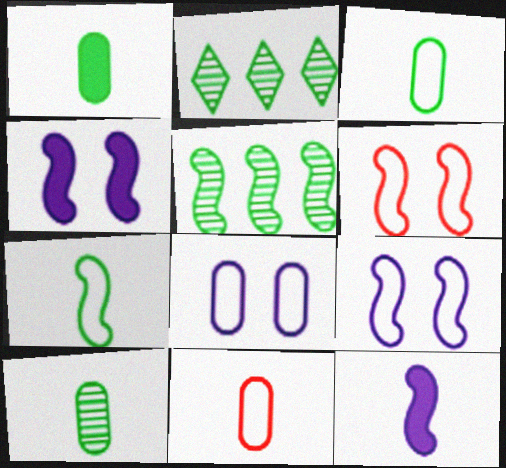[[1, 3, 10], 
[2, 4, 11], 
[5, 6, 12]]